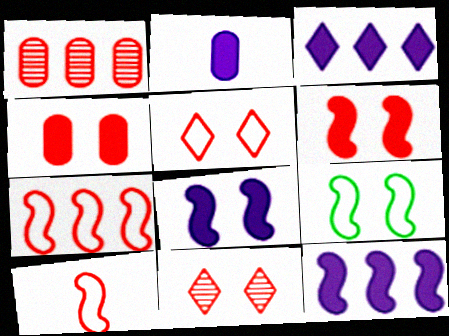[[2, 3, 8]]